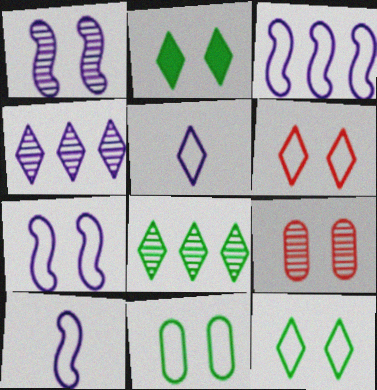[[2, 7, 9], 
[3, 7, 10], 
[6, 7, 11]]